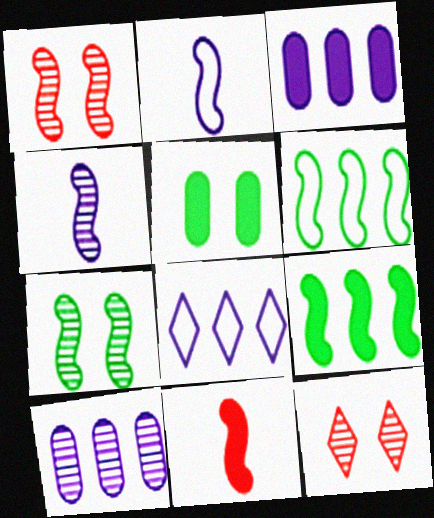[[1, 2, 9]]